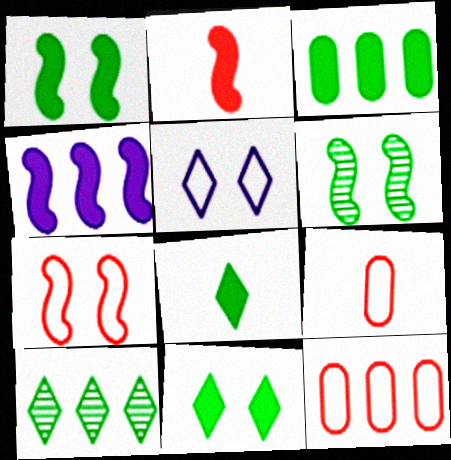[[1, 2, 4], 
[1, 3, 8], 
[4, 10, 12]]